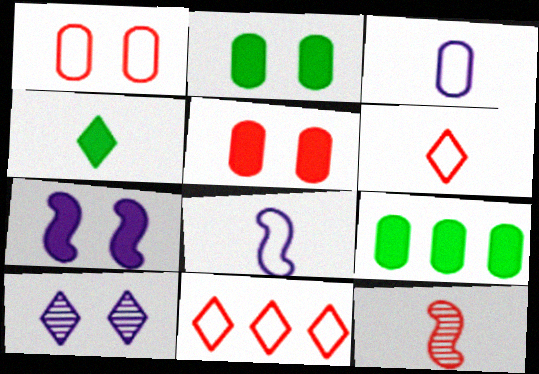[[3, 4, 12], 
[4, 10, 11], 
[5, 11, 12]]